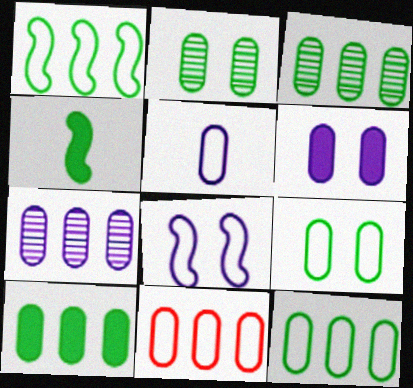[[3, 10, 12], 
[5, 6, 7], 
[5, 9, 11], 
[7, 10, 11]]